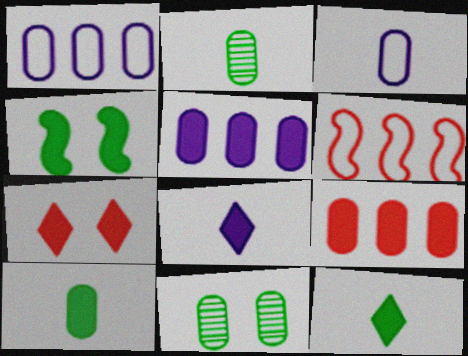[[3, 9, 11], 
[4, 8, 9], 
[6, 8, 11]]